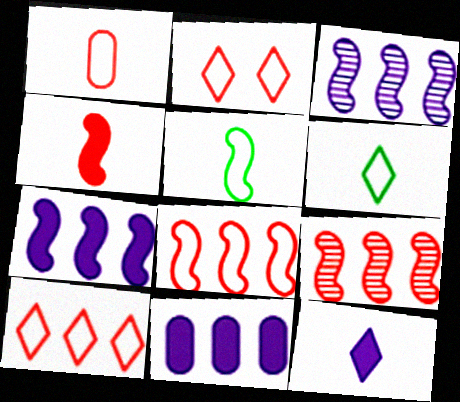[[1, 2, 8]]